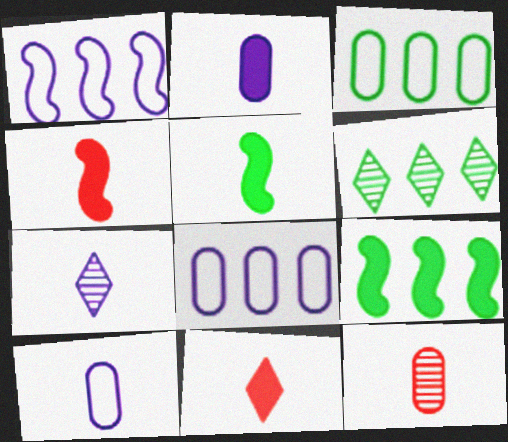[[2, 5, 11], 
[3, 6, 9]]